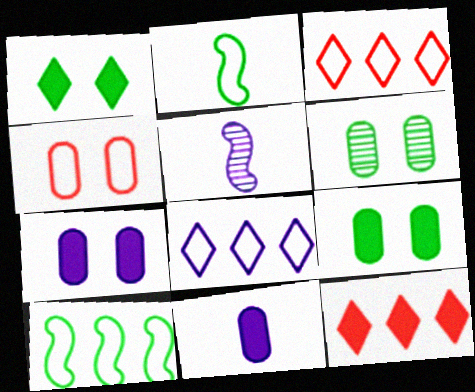[[2, 4, 8], 
[3, 5, 9], 
[4, 6, 7], 
[5, 7, 8]]